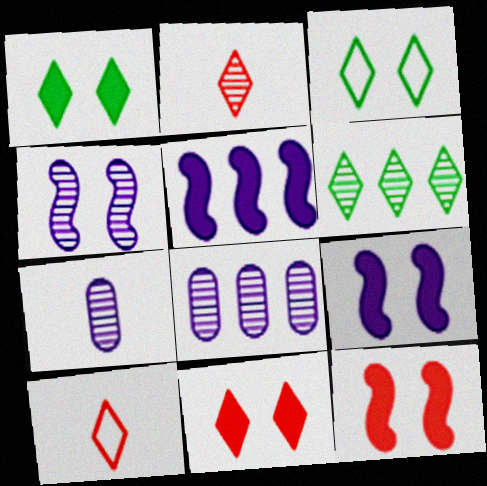[]